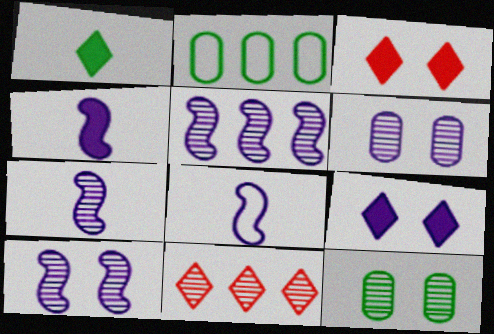[[2, 3, 7], 
[4, 7, 8], 
[5, 7, 10], 
[7, 11, 12]]